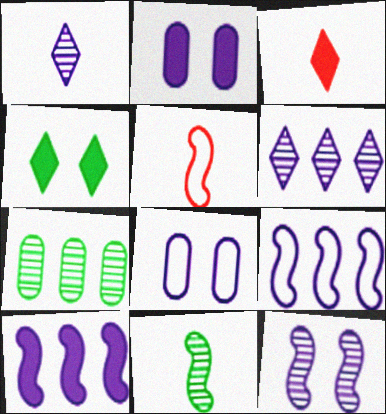[[1, 2, 9], 
[1, 8, 10]]